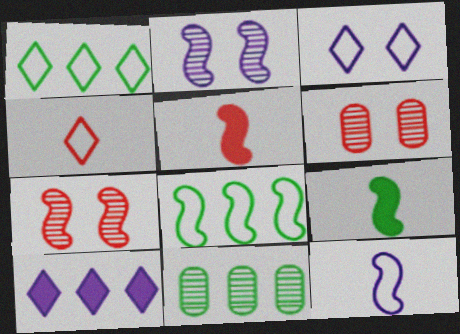[[1, 3, 4], 
[2, 5, 8], 
[3, 5, 11]]